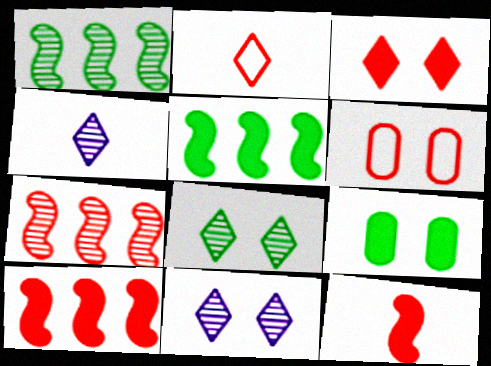[[4, 5, 6]]